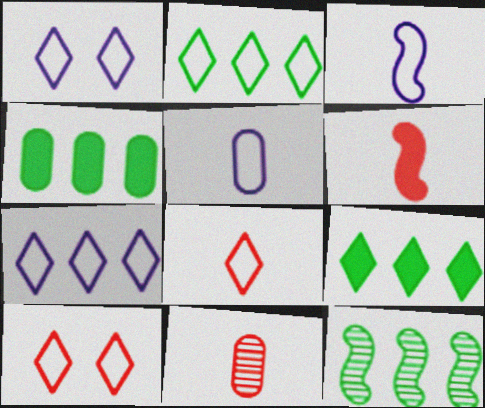[[1, 2, 8], 
[2, 4, 12], 
[6, 8, 11]]